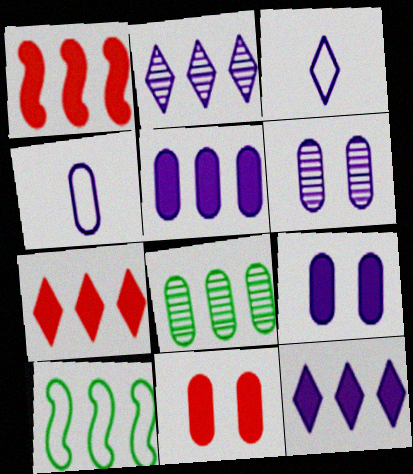[[4, 5, 6], 
[4, 8, 11]]